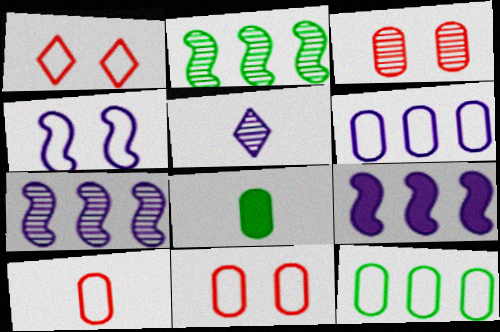[[1, 7, 8], 
[2, 3, 5], 
[3, 6, 8]]